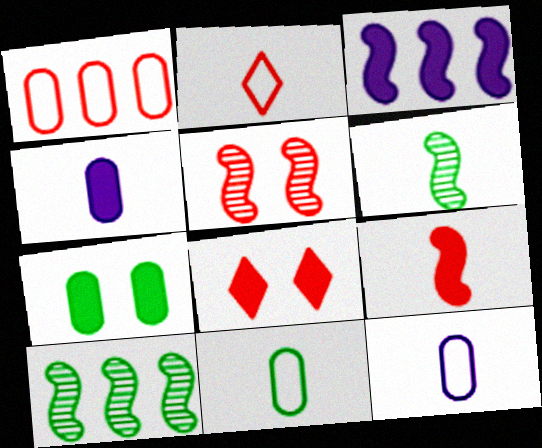[[2, 4, 6], 
[8, 10, 12]]